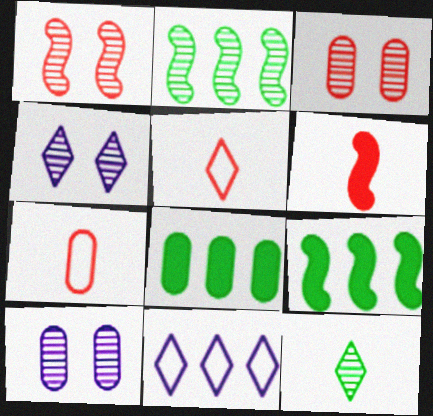[[4, 7, 9], 
[5, 9, 10], 
[7, 8, 10]]